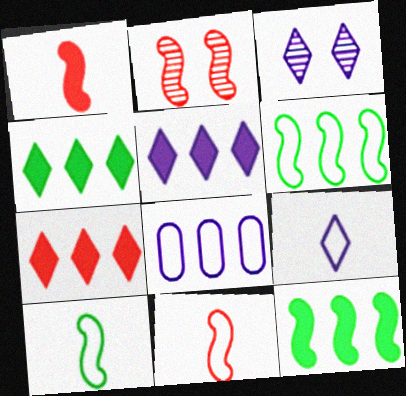[[3, 5, 9], 
[4, 5, 7]]